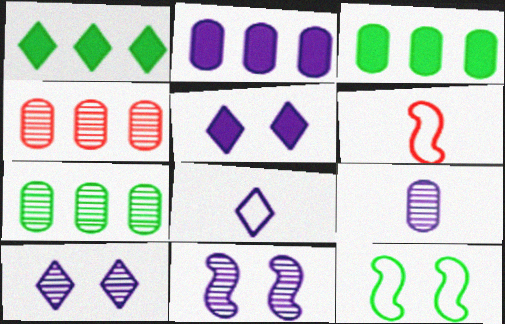[[2, 8, 11], 
[3, 6, 10], 
[5, 6, 7]]